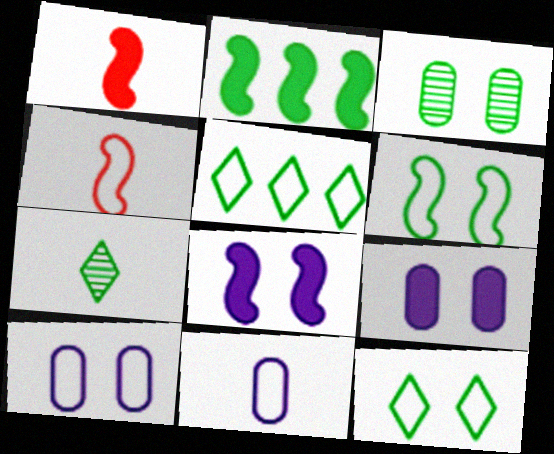[[1, 2, 8], 
[1, 7, 11], 
[4, 5, 10]]